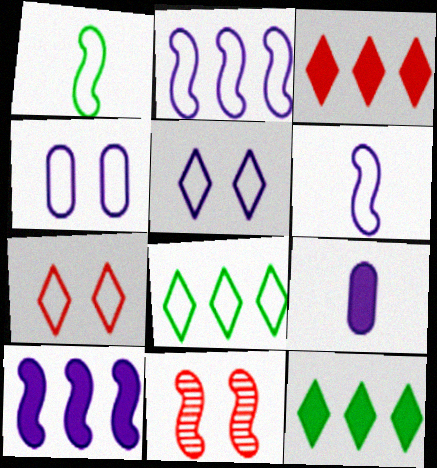[[1, 10, 11], 
[8, 9, 11]]